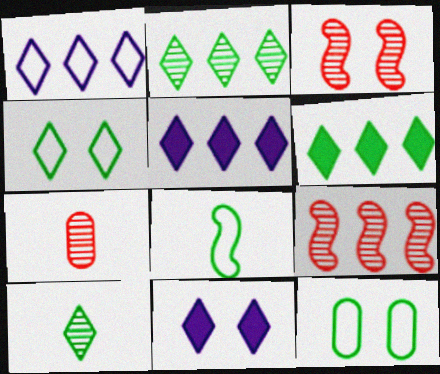[[3, 11, 12], 
[4, 6, 10]]